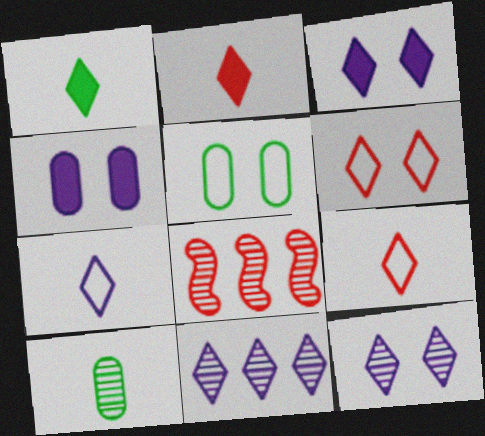[[1, 6, 11], 
[3, 7, 11], 
[8, 10, 12]]